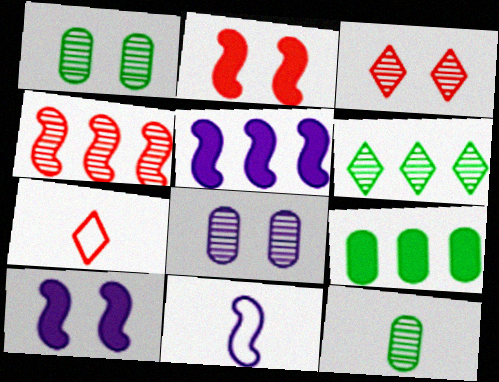[[1, 5, 7], 
[3, 9, 11]]